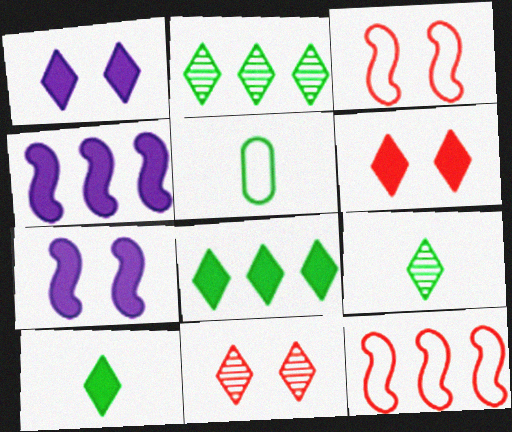[[4, 5, 11]]